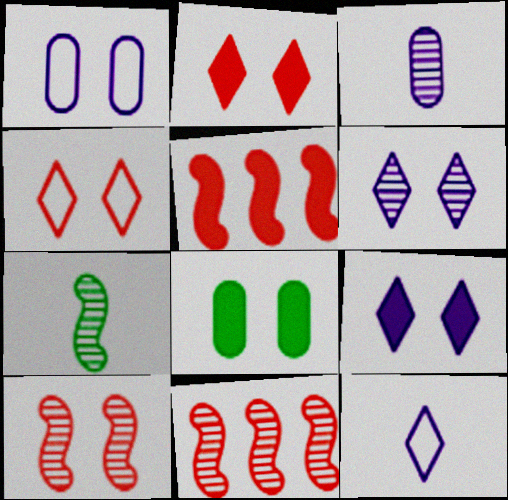[[8, 11, 12]]